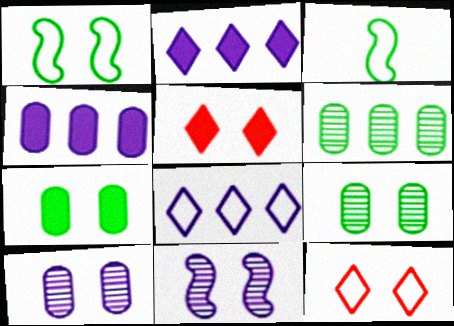[[1, 5, 10], 
[7, 11, 12]]